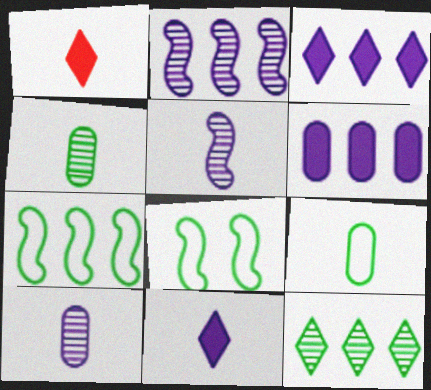[[1, 5, 9]]